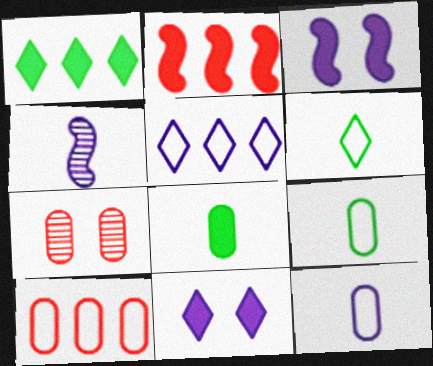[[2, 8, 11]]